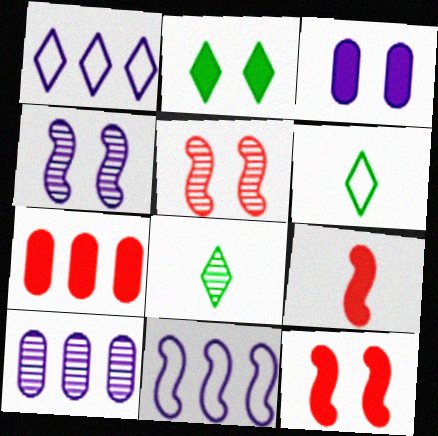[[2, 3, 12], 
[4, 6, 7], 
[5, 8, 10], 
[6, 10, 12]]